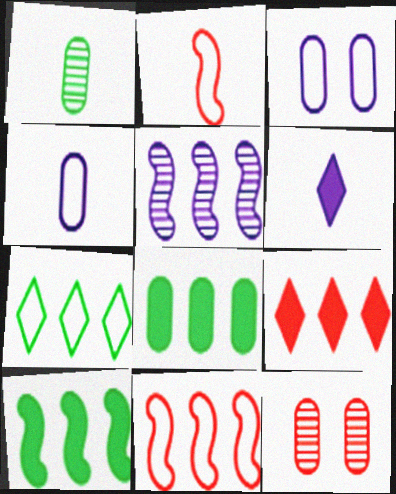[[1, 2, 6], 
[2, 3, 7], 
[2, 9, 12], 
[3, 5, 6], 
[4, 8, 12], 
[5, 10, 11]]